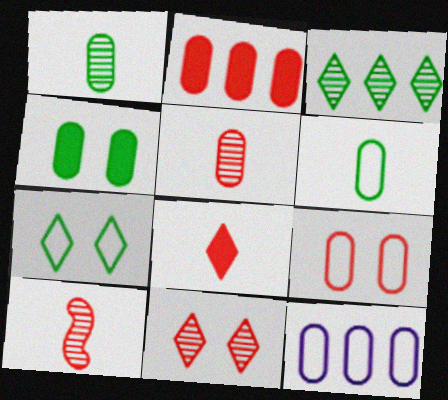[[2, 5, 9], 
[4, 5, 12], 
[6, 9, 12]]